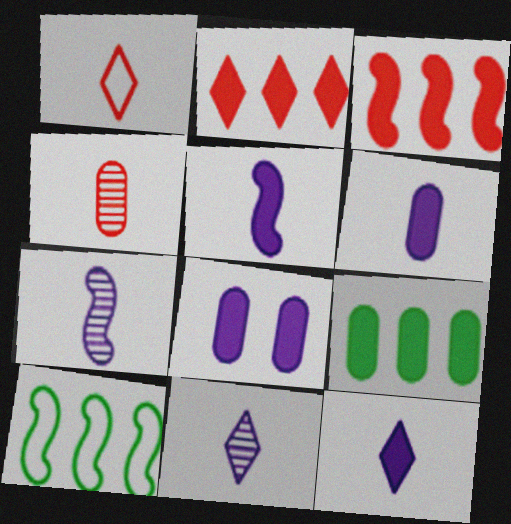[[5, 6, 12]]